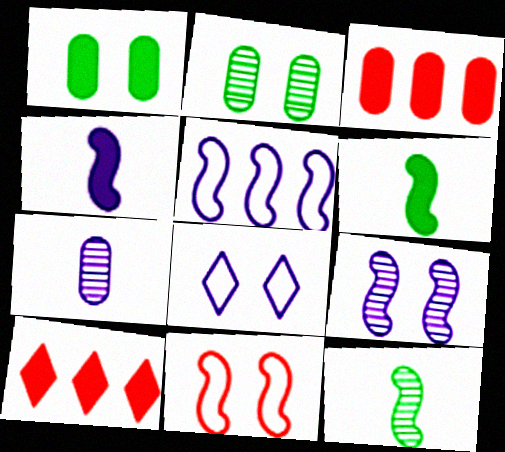[[1, 4, 10], 
[3, 8, 12], 
[4, 5, 9]]